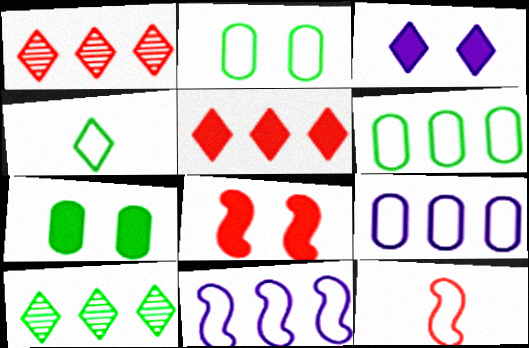[[1, 3, 4], 
[3, 7, 8]]